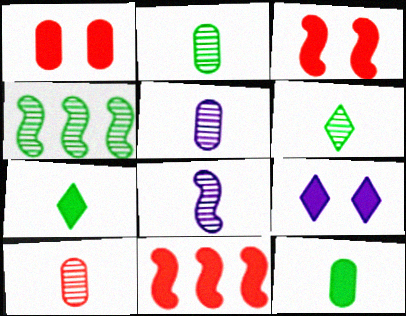[[2, 5, 10], 
[6, 8, 10], 
[9, 11, 12]]